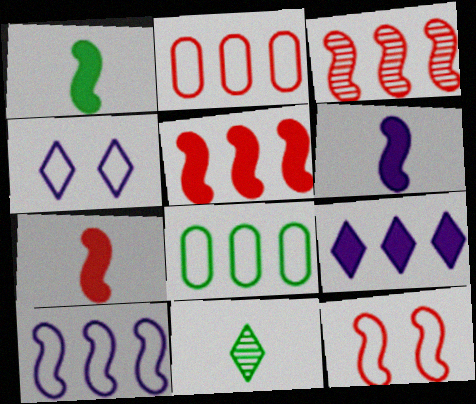[[1, 6, 7], 
[3, 7, 12], 
[3, 8, 9]]